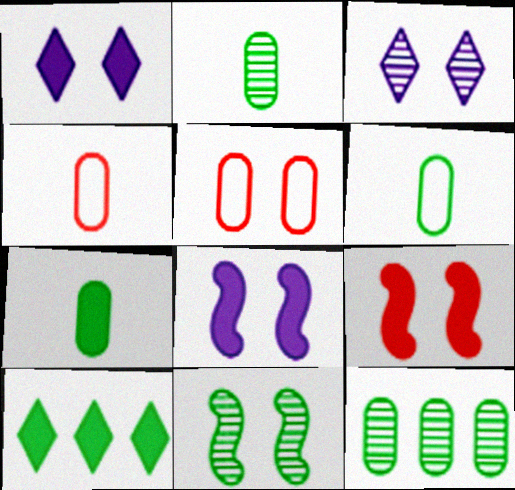[[1, 5, 11], 
[2, 6, 7], 
[6, 10, 11]]